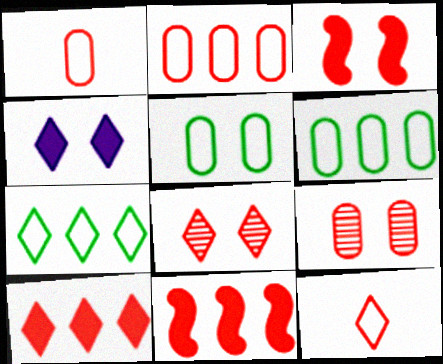[[1, 8, 11], 
[8, 10, 12], 
[9, 11, 12]]